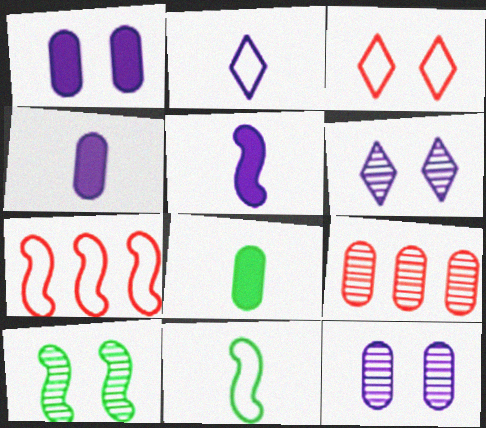[[1, 3, 10], 
[5, 7, 10], 
[6, 7, 8]]